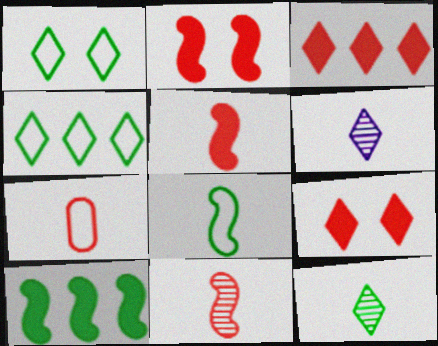[[1, 3, 6], 
[4, 6, 9]]